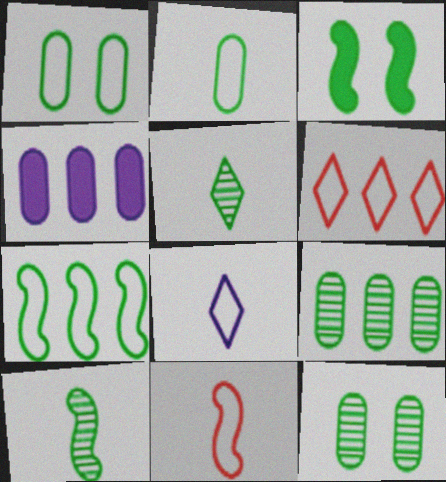[[2, 8, 11], 
[3, 7, 10]]